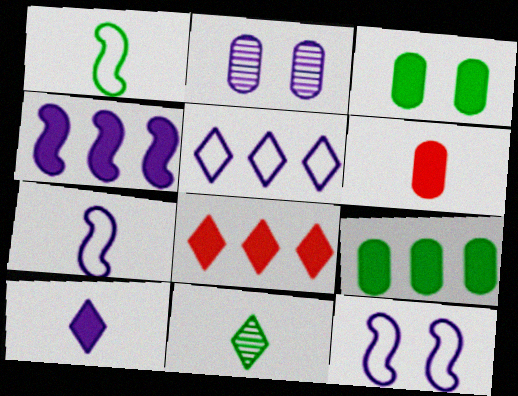[[1, 2, 8], 
[4, 8, 9], 
[6, 7, 11]]